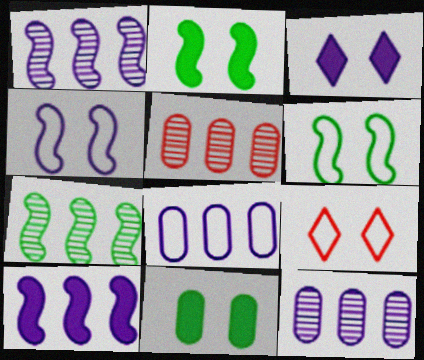[]